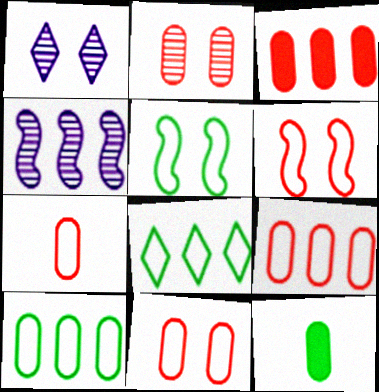[[2, 3, 7], 
[3, 4, 8], 
[7, 9, 11]]